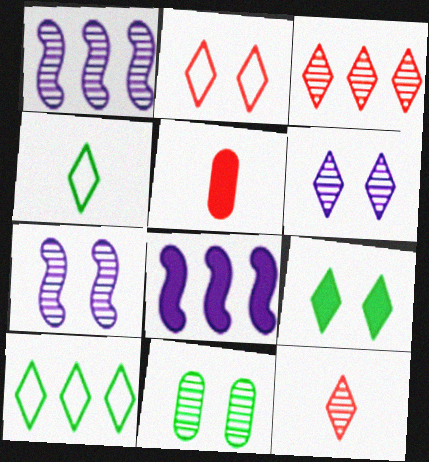[[1, 11, 12], 
[2, 6, 9], 
[5, 7, 10], 
[5, 8, 9]]